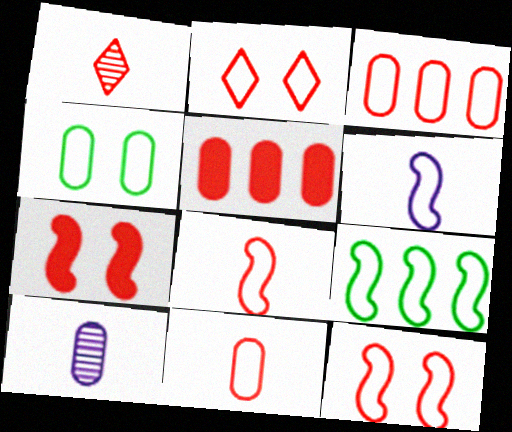[[1, 3, 7], 
[1, 5, 12], 
[2, 3, 8], 
[4, 5, 10], 
[6, 9, 12]]